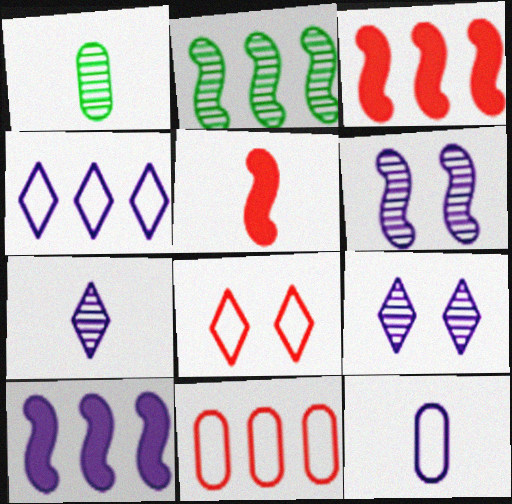[[1, 8, 10], 
[9, 10, 12]]